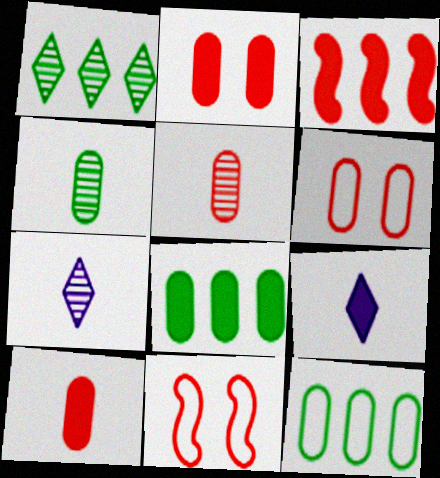[[7, 8, 11]]